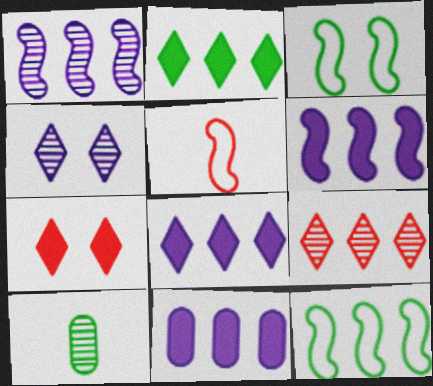[[2, 3, 10], 
[6, 8, 11], 
[9, 11, 12]]